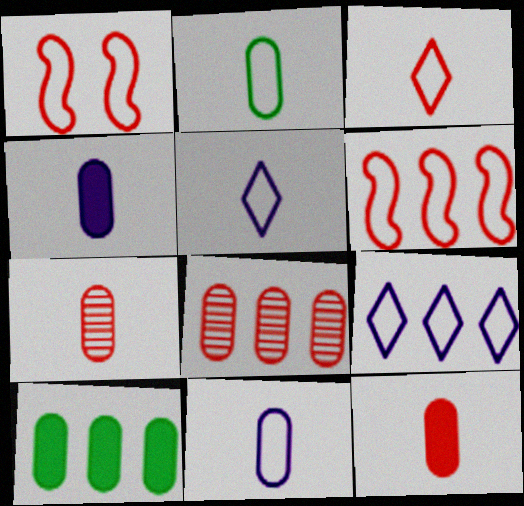[[1, 2, 9], 
[2, 4, 7]]